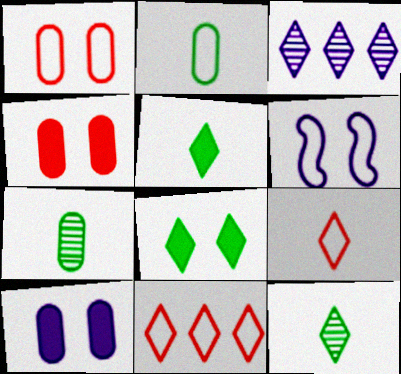[[2, 6, 11], 
[3, 8, 9]]